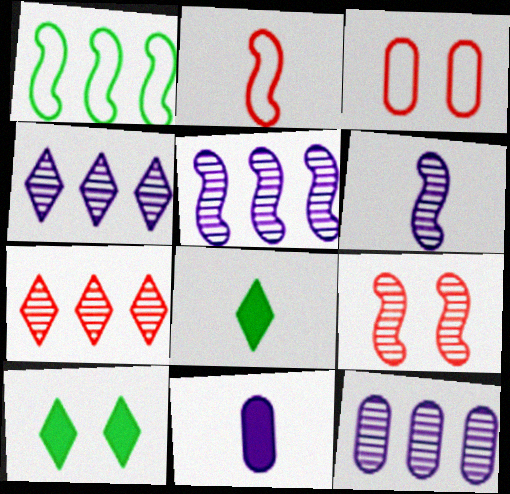[[2, 10, 12], 
[3, 5, 8], 
[4, 5, 12]]